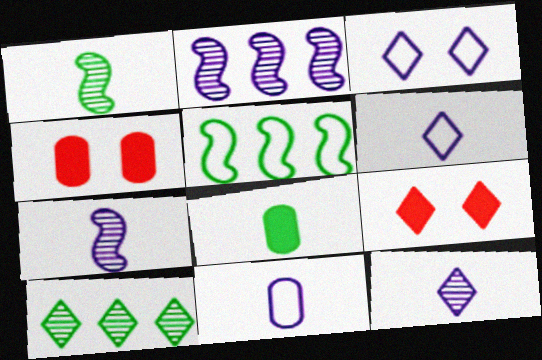[[4, 5, 12], 
[6, 9, 10]]